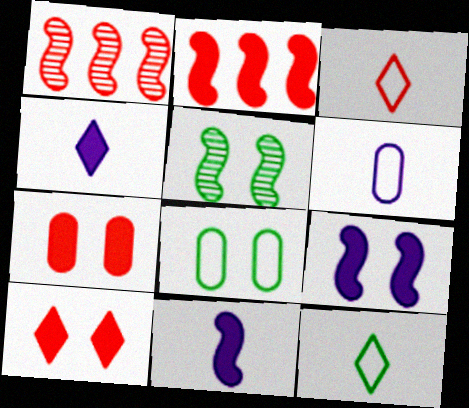[[1, 3, 7], 
[1, 4, 8]]